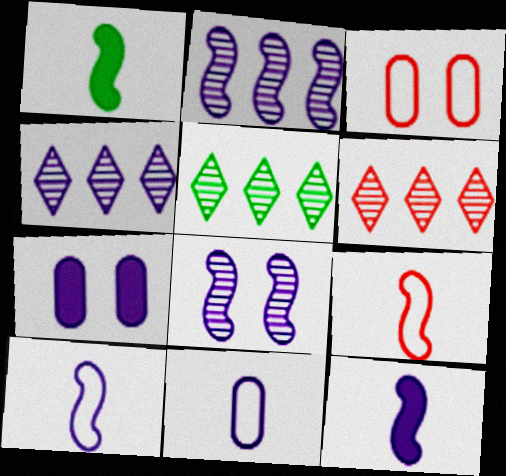[[1, 3, 4], 
[3, 5, 12], 
[4, 5, 6], 
[4, 7, 10], 
[5, 7, 9]]